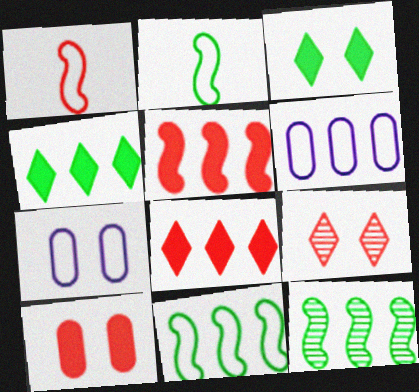[[6, 8, 12]]